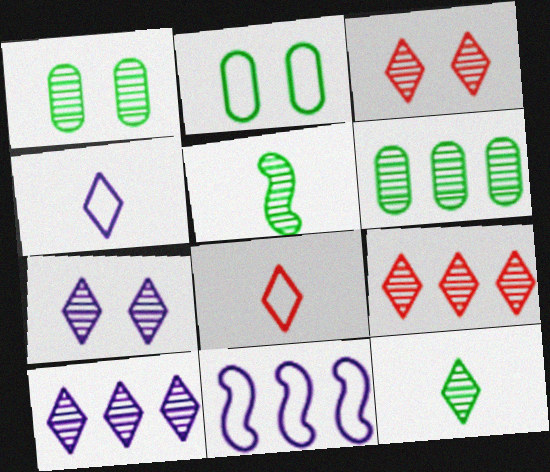[[2, 8, 11], 
[3, 10, 12], 
[7, 9, 12]]